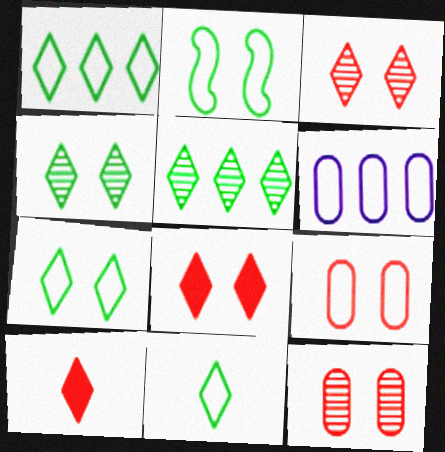[[1, 7, 11]]